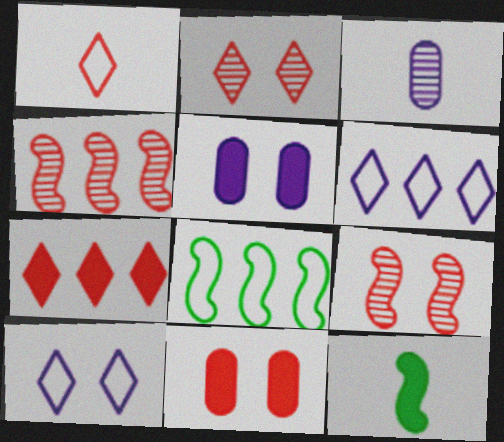[[1, 2, 7], 
[1, 3, 12], 
[1, 4, 11], 
[5, 7, 12]]